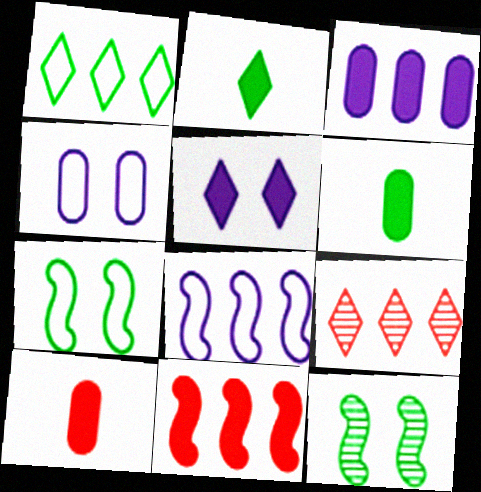[[1, 6, 12], 
[5, 6, 11]]